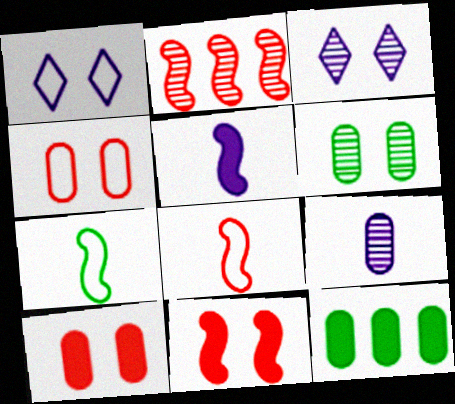[[1, 6, 11], 
[2, 8, 11], 
[3, 8, 12], 
[4, 9, 12]]